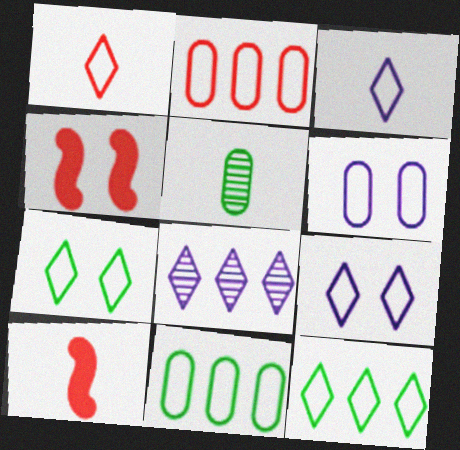[[1, 9, 12], 
[3, 5, 10]]